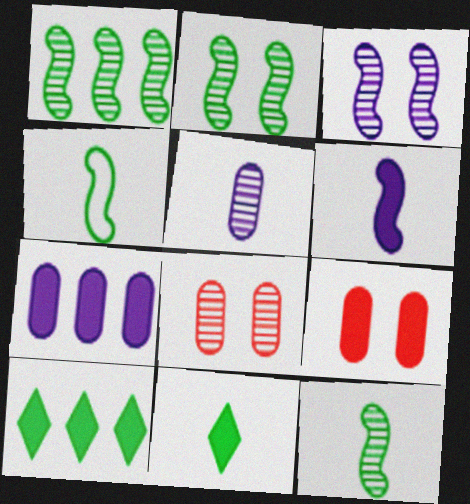[[1, 2, 12], 
[6, 9, 10]]